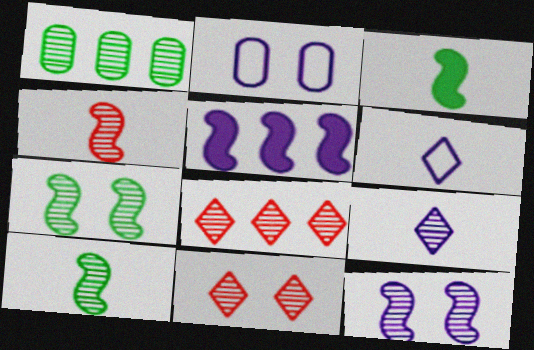[[2, 3, 8], 
[2, 5, 9]]